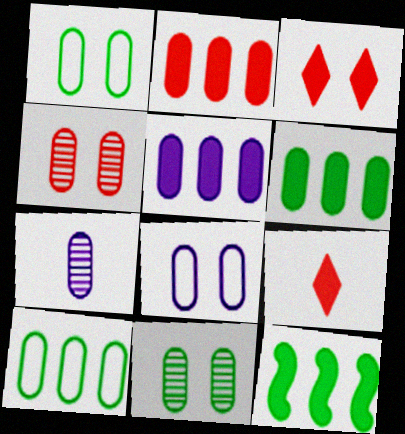[[1, 2, 7], 
[2, 5, 6], 
[5, 7, 8]]